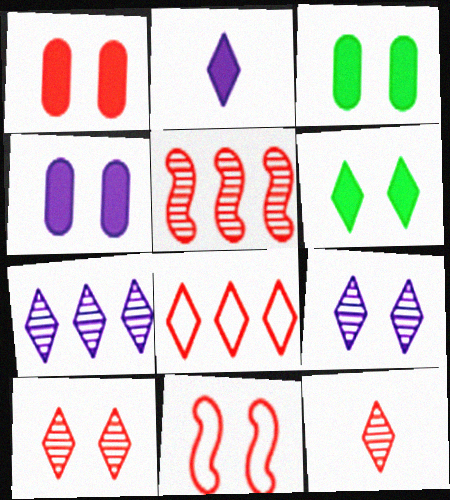[[1, 3, 4], 
[1, 10, 11], 
[3, 9, 11]]